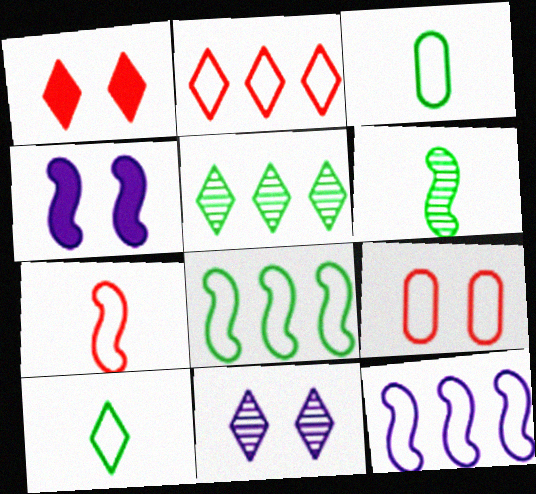[[2, 7, 9], 
[9, 10, 12]]